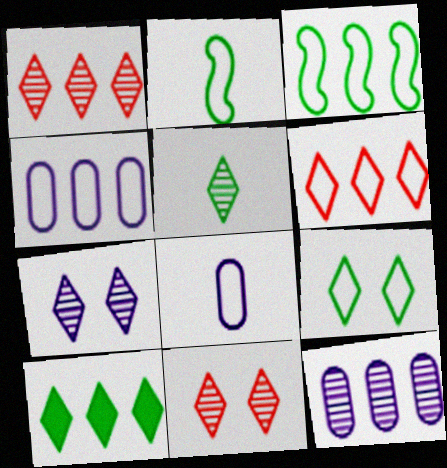[[1, 5, 7], 
[3, 4, 6], 
[5, 9, 10]]